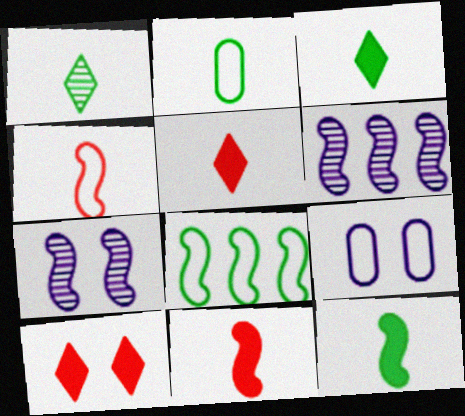[[1, 2, 12], 
[2, 6, 10], 
[7, 8, 11]]